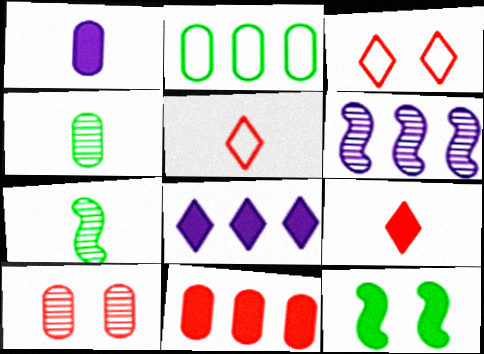[[1, 2, 10], 
[1, 5, 7]]